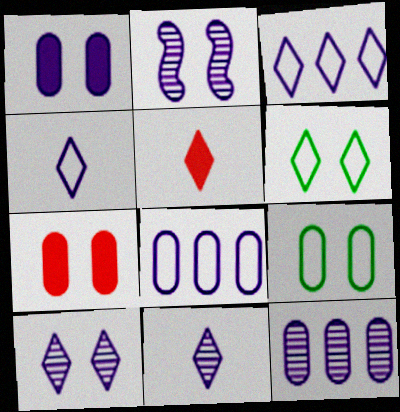[[2, 6, 7], 
[2, 11, 12]]